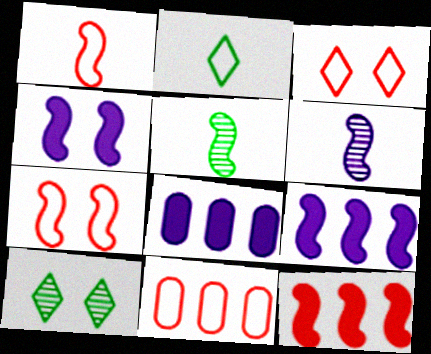[[1, 3, 11], 
[1, 8, 10], 
[3, 5, 8], 
[5, 7, 9]]